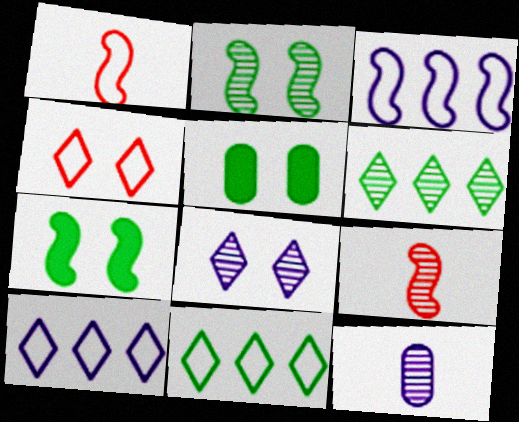[[3, 7, 9], 
[5, 9, 10]]